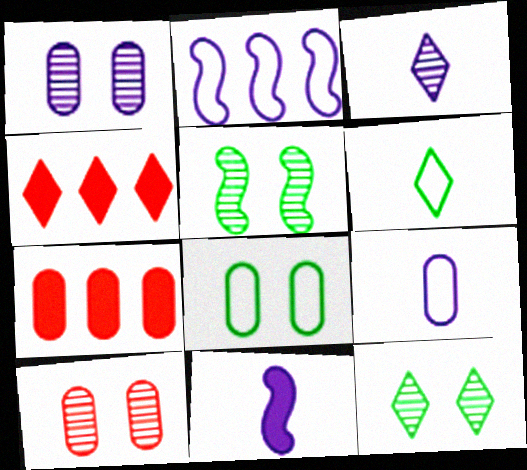[[3, 9, 11], 
[4, 5, 9]]